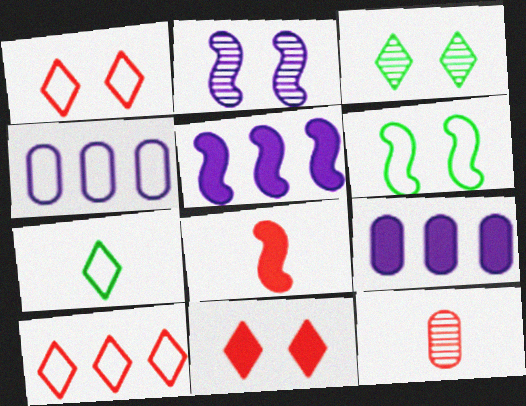[[3, 4, 8]]